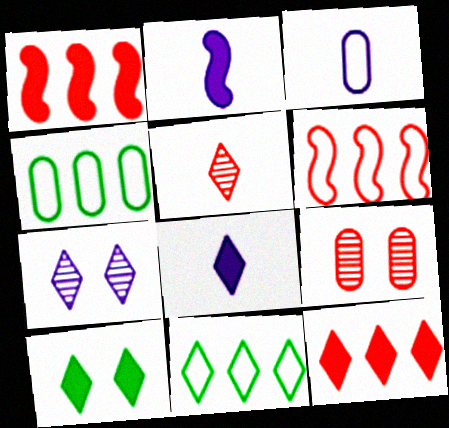[[2, 9, 11], 
[8, 10, 12]]